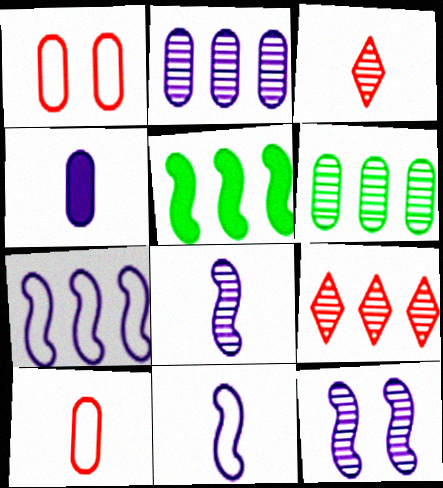[[1, 4, 6], 
[3, 6, 12]]